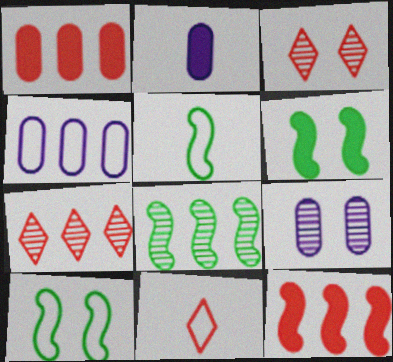[[2, 4, 9], 
[2, 7, 10], 
[4, 10, 11], 
[5, 6, 8]]